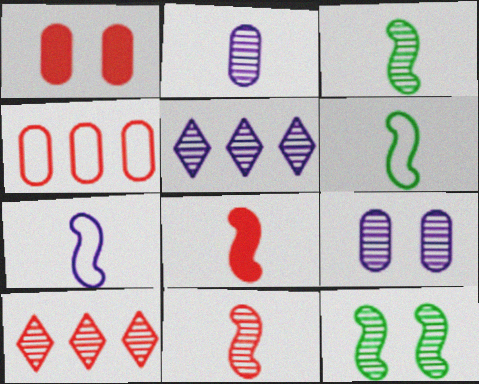[[1, 5, 6], 
[2, 10, 12], 
[3, 7, 8], 
[3, 9, 10]]